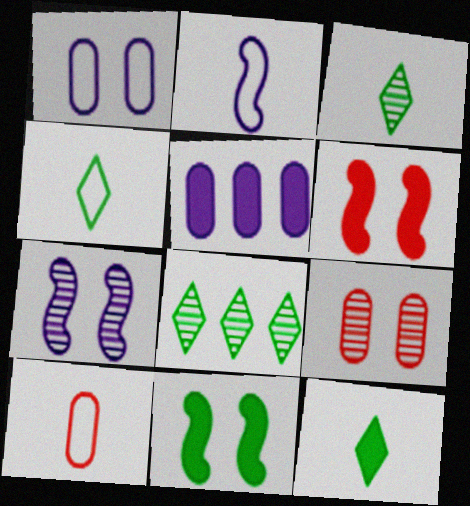[[2, 4, 10], 
[3, 4, 12], 
[5, 6, 12]]